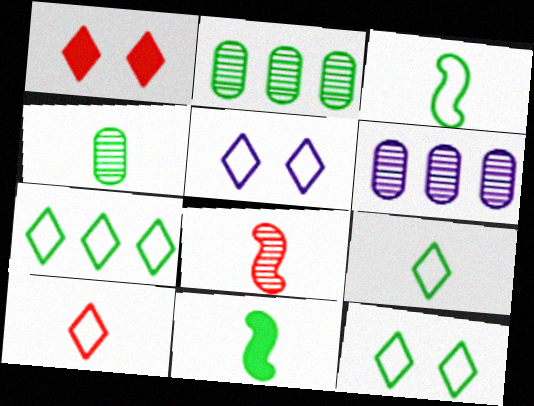[[1, 3, 6], 
[2, 11, 12], 
[4, 9, 11], 
[5, 7, 10], 
[7, 9, 12]]